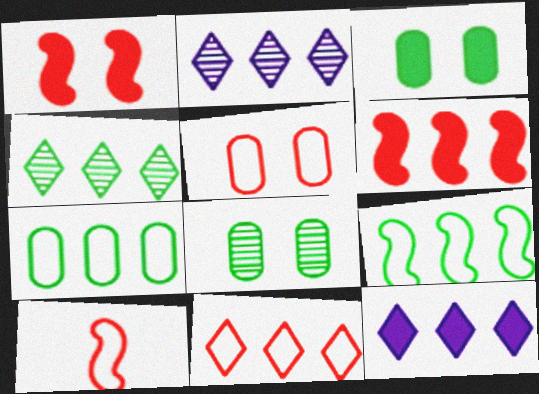[[2, 3, 10], 
[2, 6, 7], 
[4, 11, 12], 
[5, 10, 11], 
[8, 10, 12]]